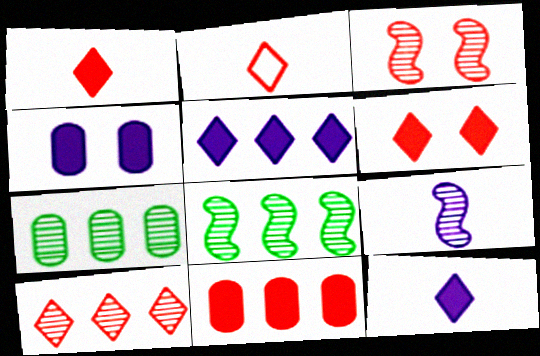[[2, 3, 11], 
[2, 4, 8], 
[2, 6, 10], 
[3, 8, 9]]